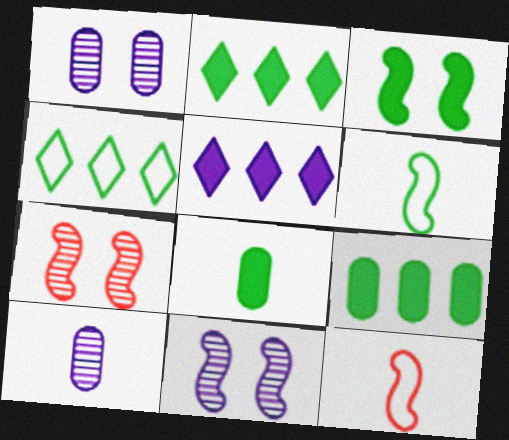[[1, 2, 12], 
[2, 3, 8]]